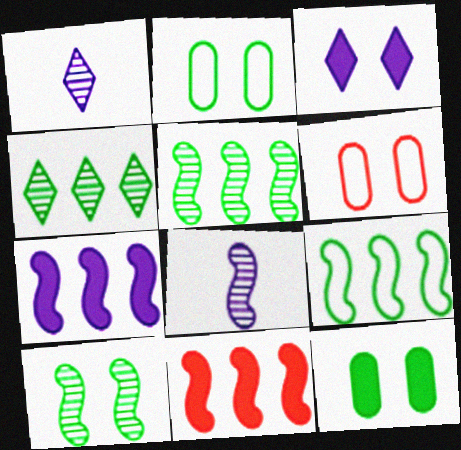[[1, 2, 11], 
[3, 6, 10]]